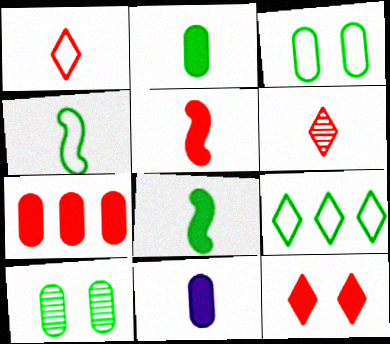[[3, 4, 9], 
[4, 6, 11], 
[5, 7, 12], 
[8, 9, 10]]